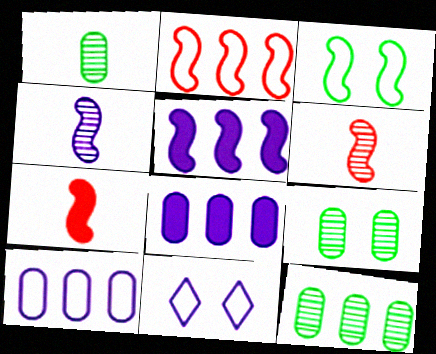[[1, 9, 12], 
[3, 5, 6], 
[4, 8, 11], 
[7, 11, 12]]